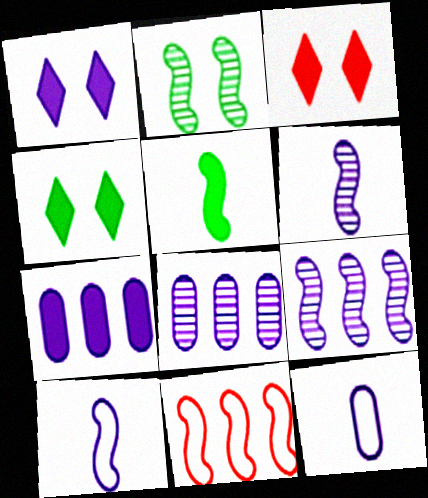[[1, 3, 4], 
[1, 8, 10], 
[1, 9, 12], 
[3, 5, 7]]